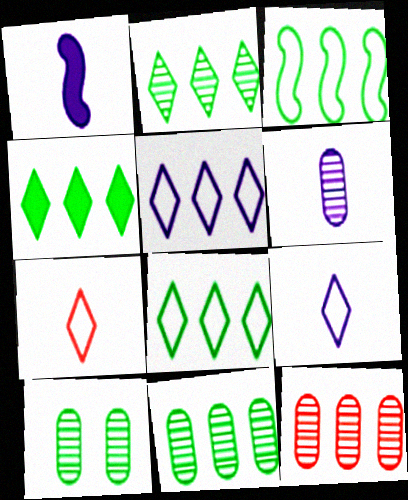[[1, 6, 9], 
[2, 4, 8], 
[3, 4, 11], 
[6, 10, 12]]